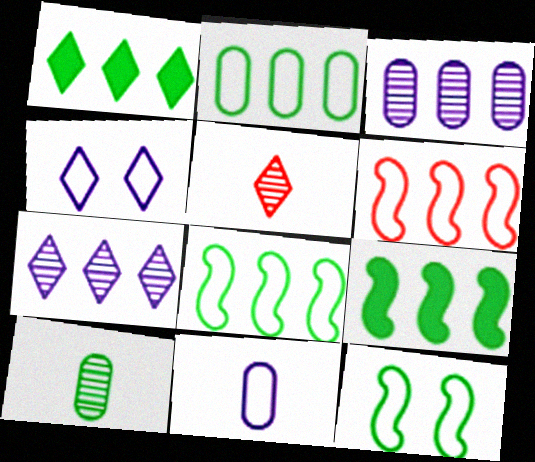[[1, 3, 6], 
[1, 4, 5], 
[1, 10, 12]]